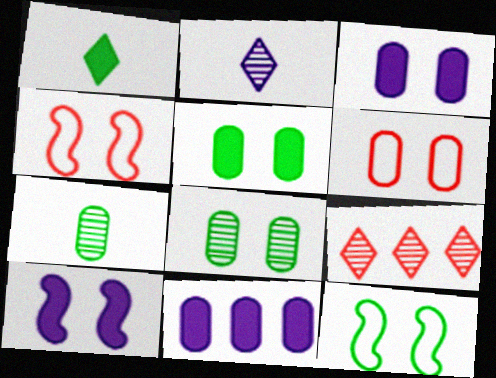[[3, 6, 8], 
[6, 7, 11]]